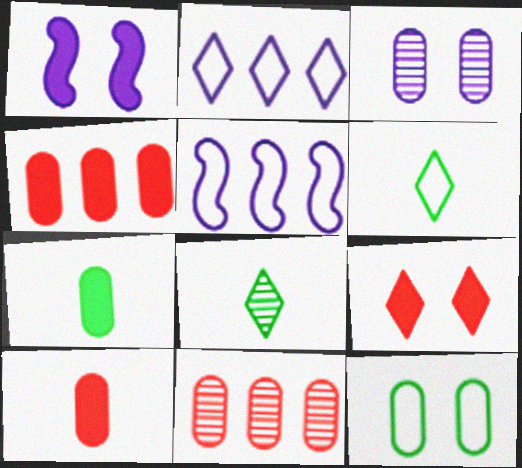[[1, 6, 11], 
[2, 8, 9]]